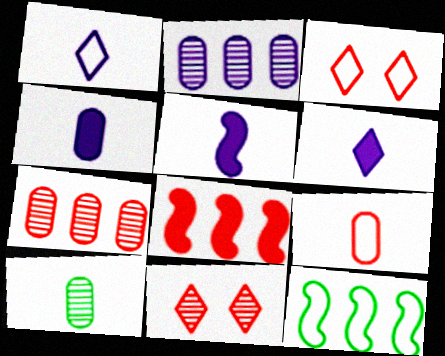[[4, 5, 6], 
[4, 9, 10], 
[4, 11, 12], 
[8, 9, 11]]